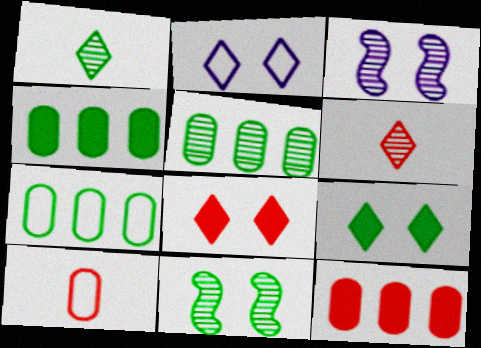[[1, 5, 11], 
[3, 5, 6], 
[4, 5, 7]]